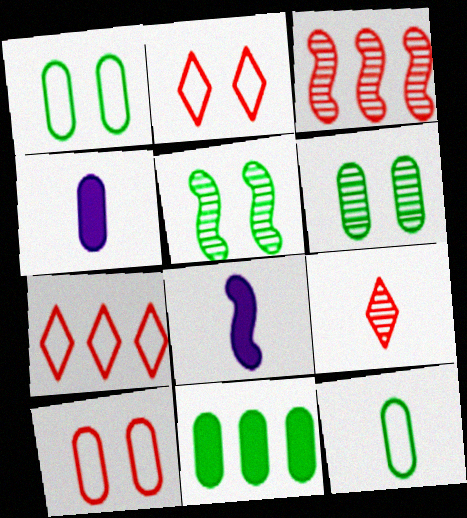[[4, 5, 7], 
[6, 7, 8], 
[6, 11, 12], 
[8, 9, 12]]